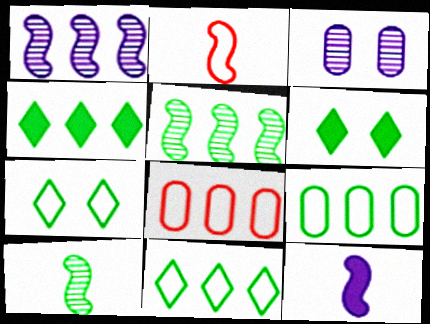[[1, 4, 8], 
[2, 3, 4], 
[2, 10, 12], 
[4, 5, 9], 
[6, 9, 10]]